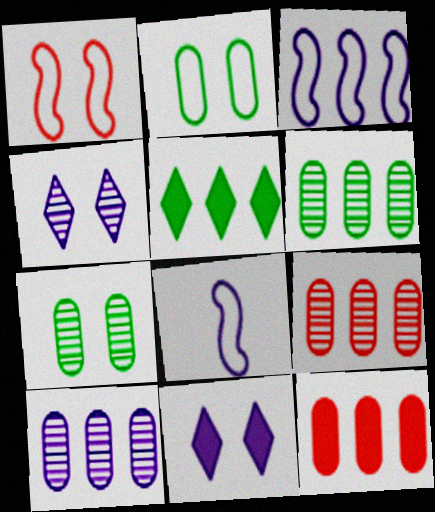[[1, 7, 11], 
[3, 5, 9], 
[6, 9, 10], 
[8, 10, 11]]